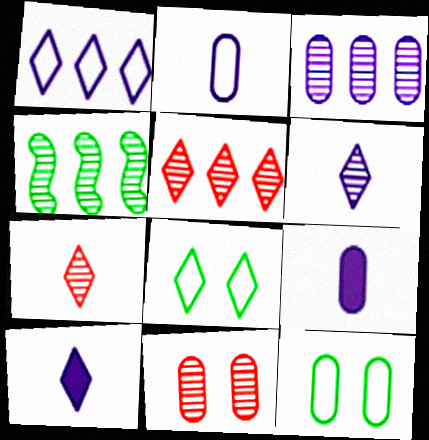[[3, 4, 5], 
[4, 6, 11], 
[5, 8, 10]]